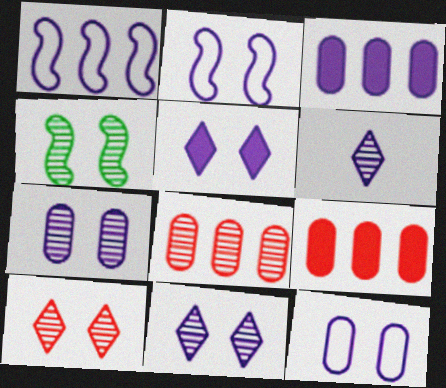[[2, 3, 6], 
[2, 5, 7], 
[4, 6, 8], 
[4, 7, 10]]